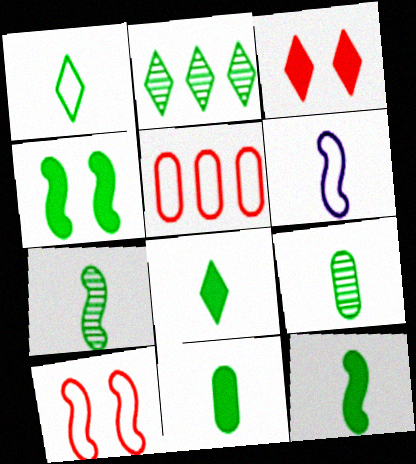[[1, 7, 11], 
[1, 9, 12], 
[8, 11, 12]]